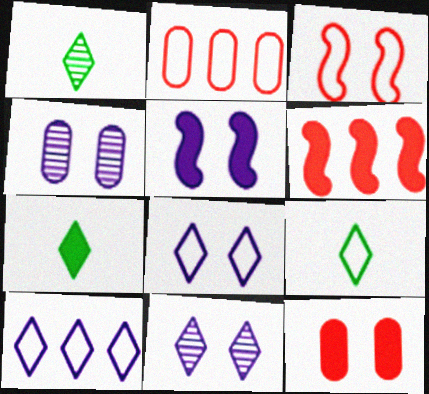[[1, 2, 5], 
[1, 7, 9], 
[4, 5, 8], 
[4, 6, 9]]